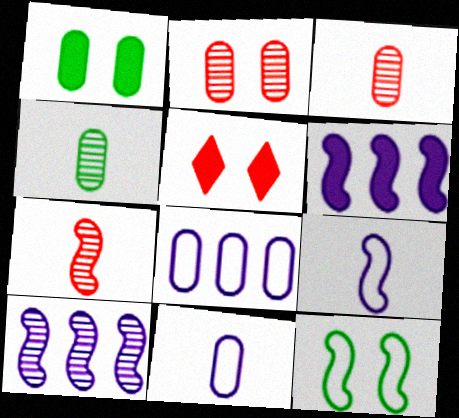[[1, 3, 8], 
[6, 7, 12]]